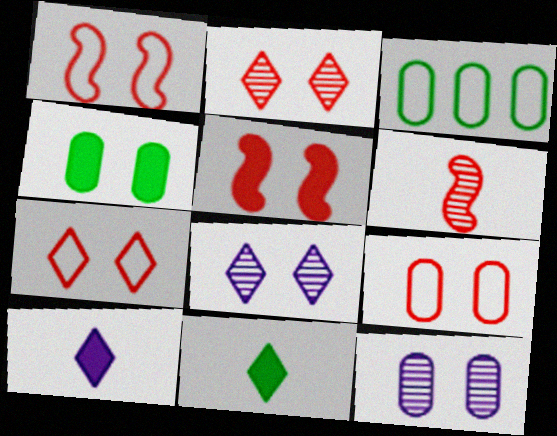[[1, 4, 8], 
[1, 7, 9], 
[2, 5, 9], 
[4, 9, 12]]